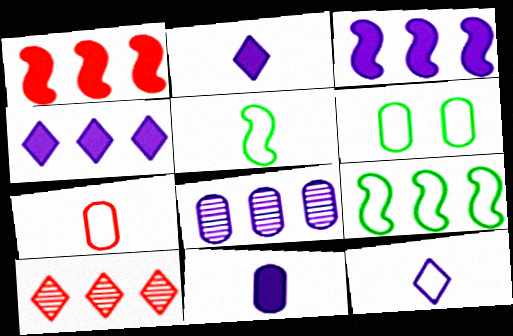[[5, 7, 12]]